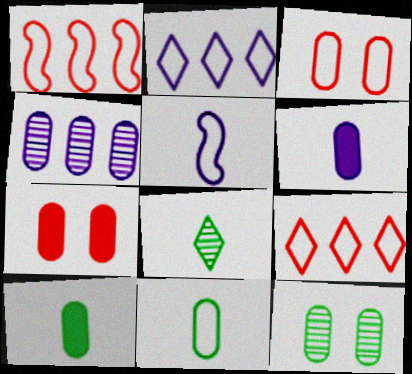[[3, 4, 10], 
[4, 7, 11]]